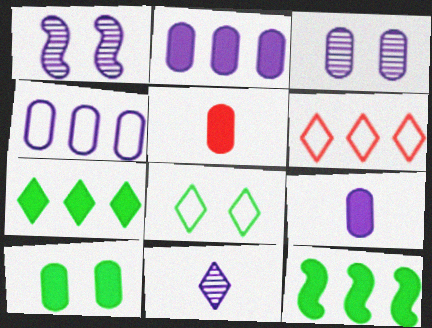[[2, 5, 10], 
[3, 4, 9]]